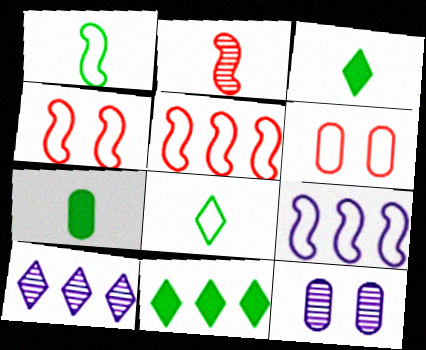[[1, 4, 9], 
[3, 5, 12], 
[4, 7, 10], 
[6, 8, 9]]